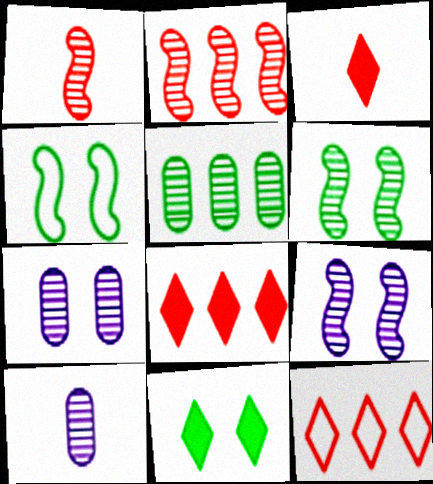[[4, 8, 10]]